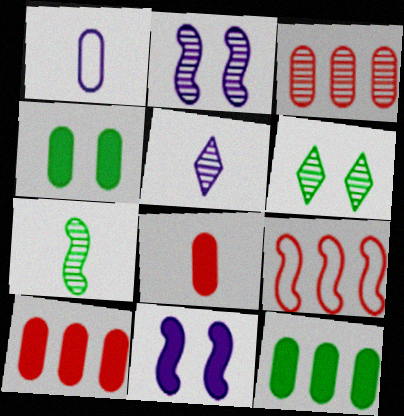[[1, 3, 4], 
[4, 5, 9], 
[7, 9, 11]]